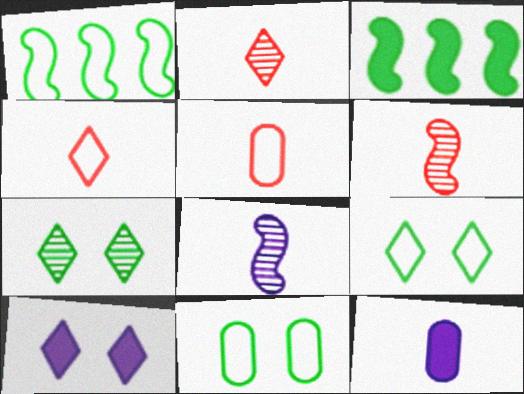[]